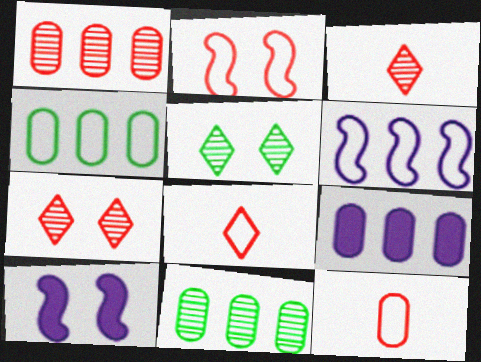[[1, 4, 9], 
[3, 4, 10], 
[8, 10, 11]]